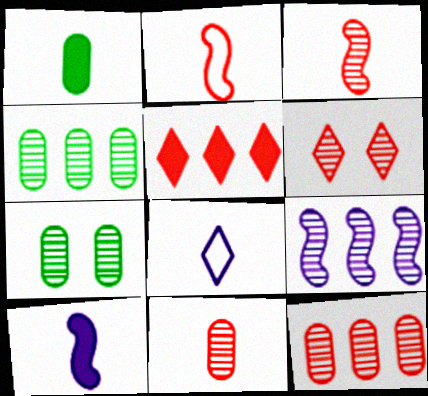[[1, 3, 8], 
[3, 6, 12]]